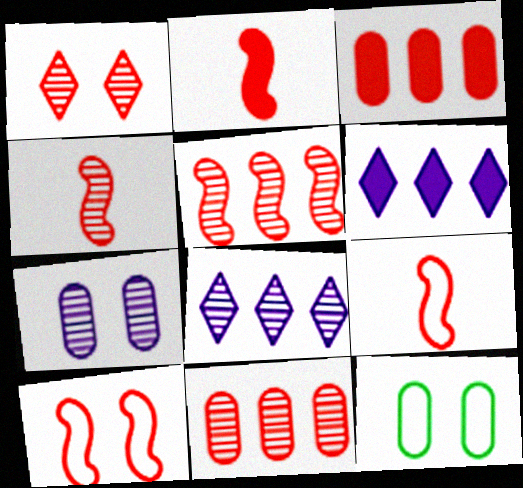[[1, 3, 9], 
[1, 4, 11], 
[2, 4, 9], 
[2, 5, 10], 
[2, 8, 12], 
[4, 6, 12]]